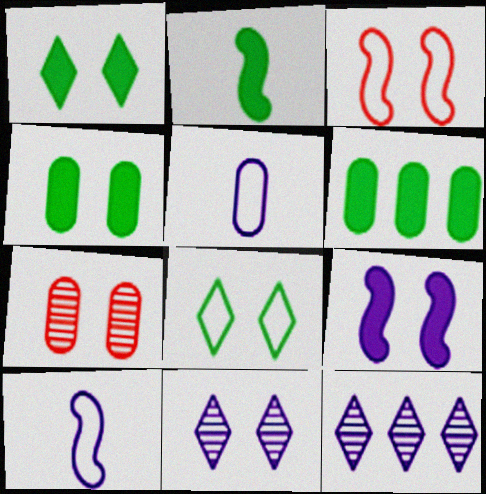[[1, 2, 6], 
[3, 4, 11], 
[5, 6, 7], 
[5, 9, 12], 
[7, 8, 9]]